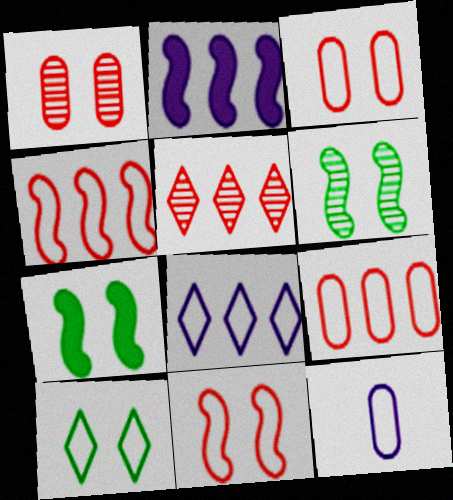[[4, 10, 12], 
[5, 7, 12]]